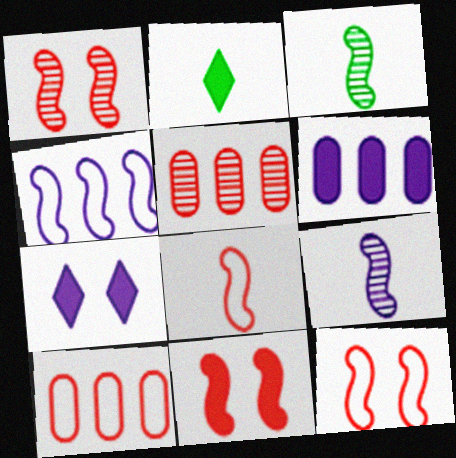[[1, 11, 12], 
[2, 6, 11], 
[3, 4, 11], 
[3, 7, 10]]